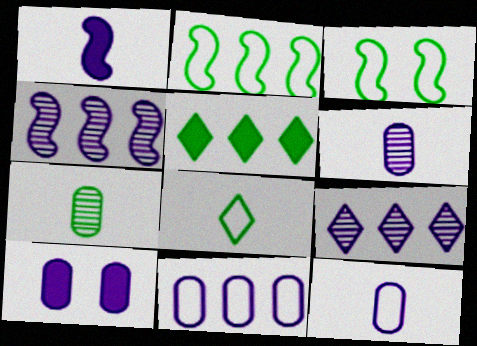[[3, 5, 7], 
[6, 10, 11]]